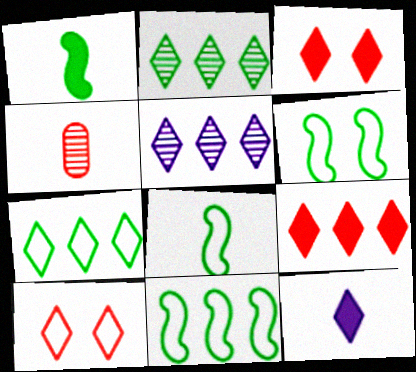[[2, 10, 12], 
[4, 8, 12], 
[5, 7, 9], 
[6, 8, 11]]